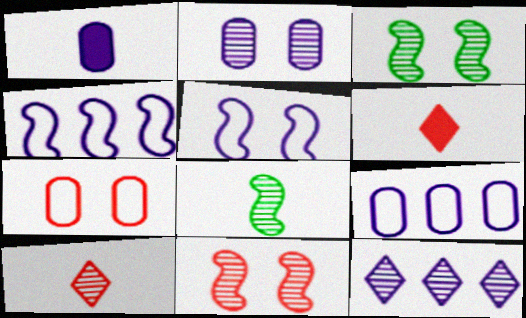[[1, 2, 9], 
[1, 5, 12], 
[3, 6, 9]]